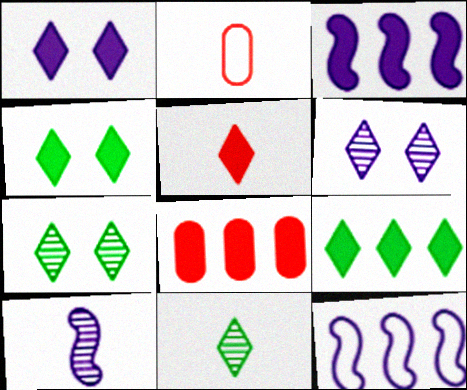[[1, 5, 9], 
[2, 3, 7], 
[3, 8, 9]]